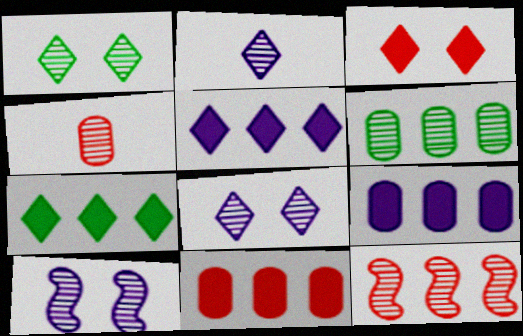[]